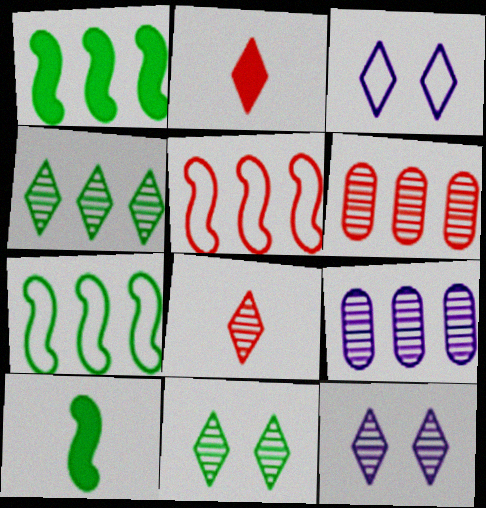[[2, 3, 4], 
[3, 6, 10], 
[4, 8, 12]]